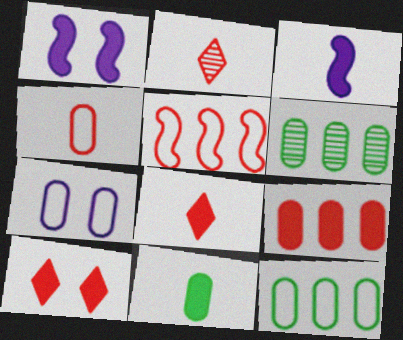[[1, 2, 12], 
[3, 8, 11], 
[4, 7, 12]]